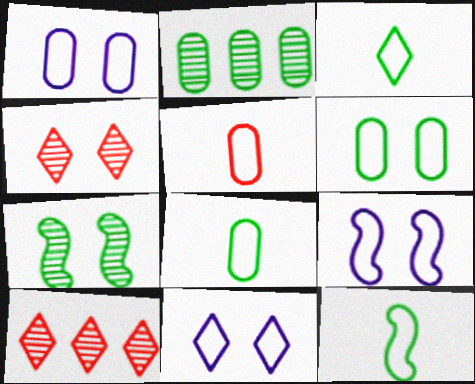[[1, 9, 11], 
[3, 8, 12]]